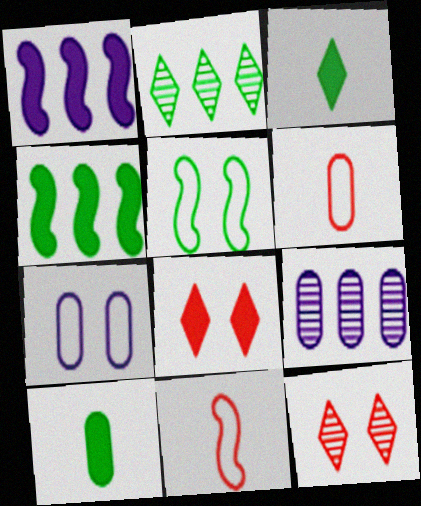[[1, 8, 10], 
[2, 5, 10]]